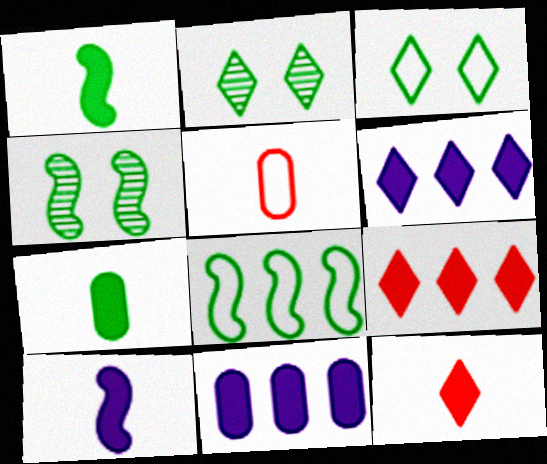[[1, 4, 8], 
[2, 7, 8], 
[4, 5, 6], 
[7, 10, 12]]